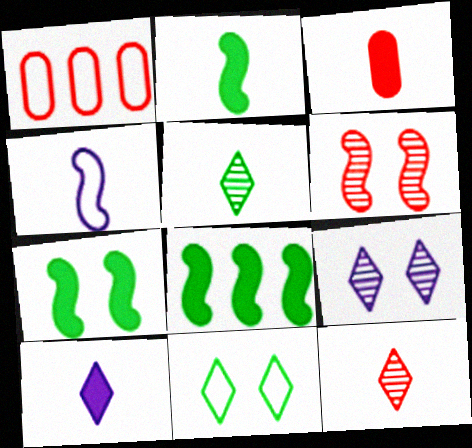[[1, 2, 9], 
[1, 4, 11], 
[2, 3, 10], 
[2, 7, 8], 
[3, 4, 5], 
[4, 6, 8]]